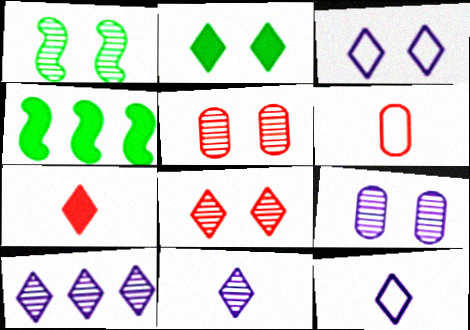[[1, 8, 9], 
[2, 3, 8], 
[4, 5, 12]]